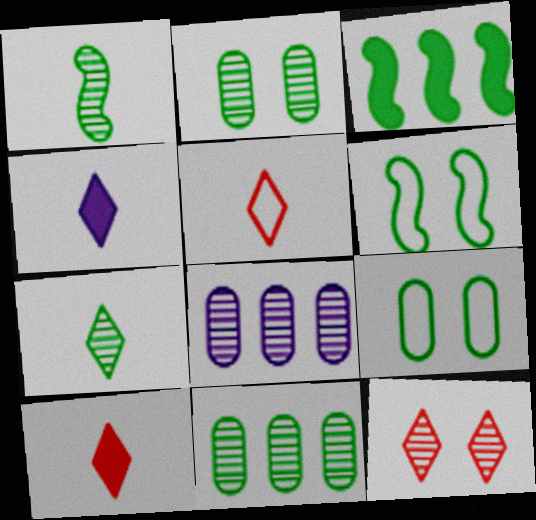[[1, 3, 6], 
[1, 8, 12], 
[3, 7, 9], 
[4, 5, 7], 
[6, 8, 10]]